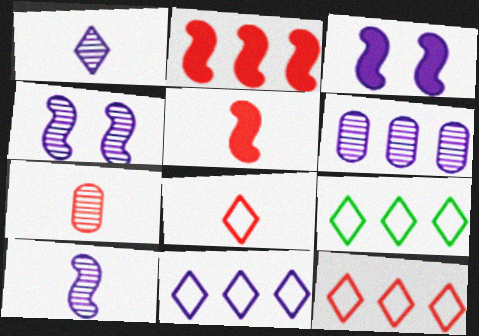[[1, 4, 6], 
[2, 6, 9], 
[3, 7, 9], 
[5, 7, 8], 
[9, 11, 12]]